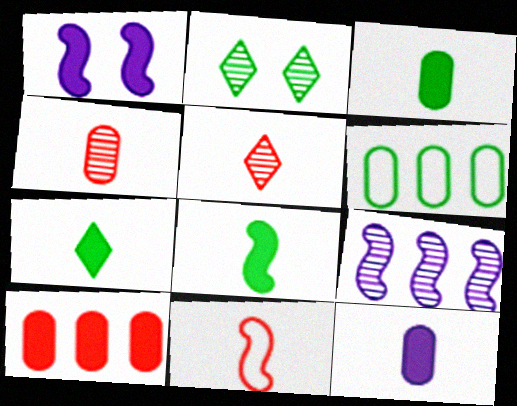[[1, 5, 6], 
[1, 7, 10], 
[2, 4, 9], 
[2, 6, 8], 
[3, 7, 8]]